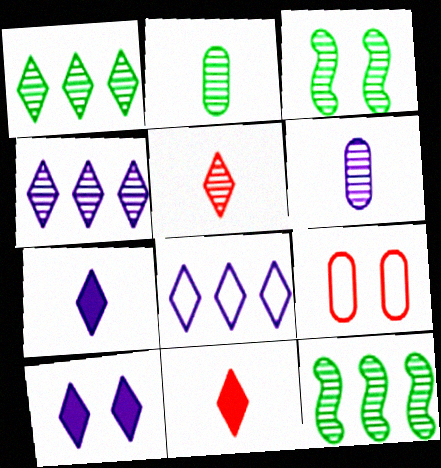[[1, 2, 3], 
[3, 9, 10], 
[7, 9, 12]]